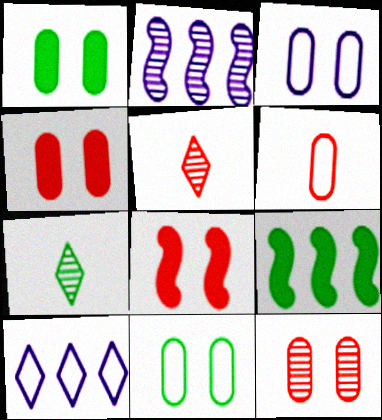[[1, 3, 12], 
[2, 7, 12], 
[3, 5, 9], 
[7, 9, 11]]